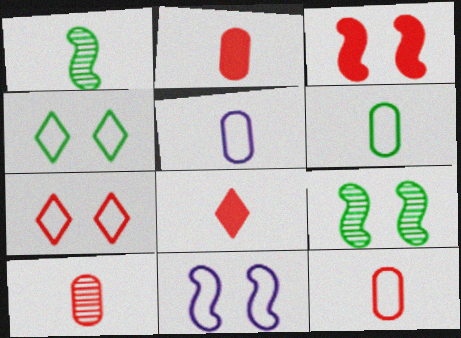[[1, 5, 8], 
[2, 10, 12], 
[3, 9, 11], 
[5, 6, 12]]